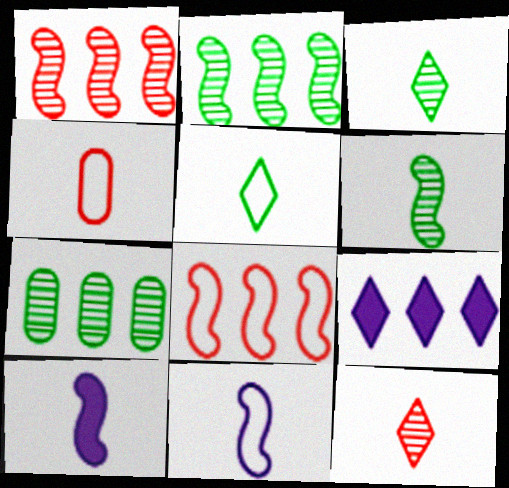[[3, 4, 10], 
[4, 5, 11], 
[7, 8, 9]]